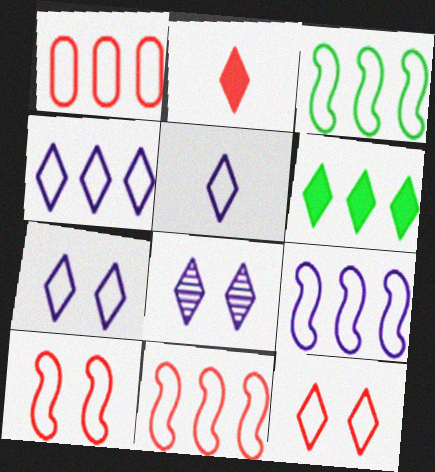[[1, 3, 4], 
[3, 9, 11], 
[4, 5, 7]]